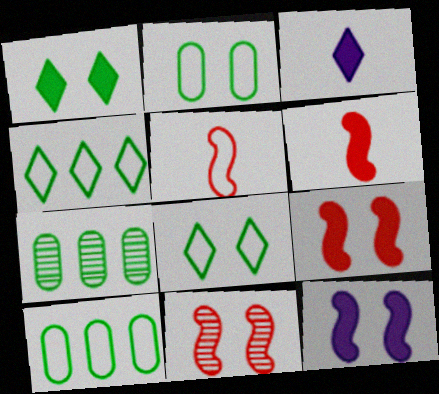[[3, 10, 11]]